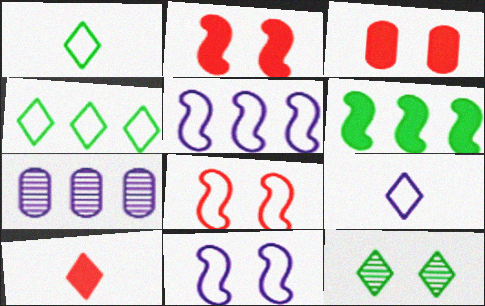[[1, 2, 7], 
[3, 11, 12]]